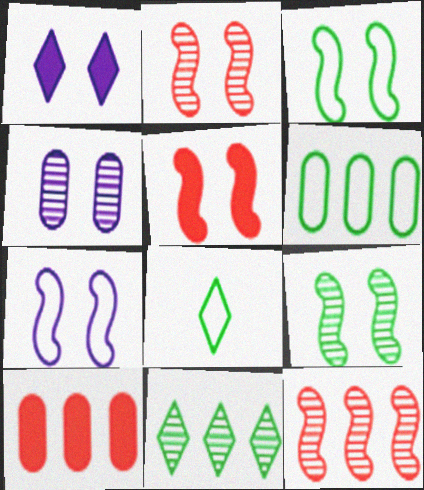[[1, 4, 7], 
[3, 6, 8], 
[5, 7, 9]]